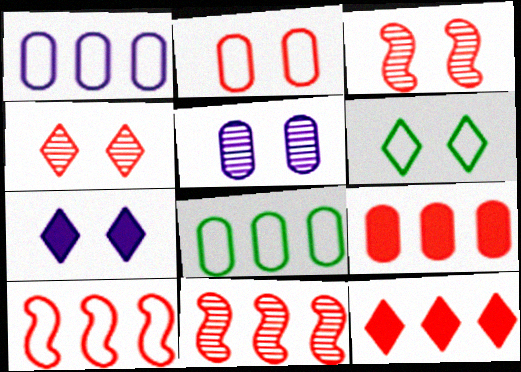[[4, 6, 7]]